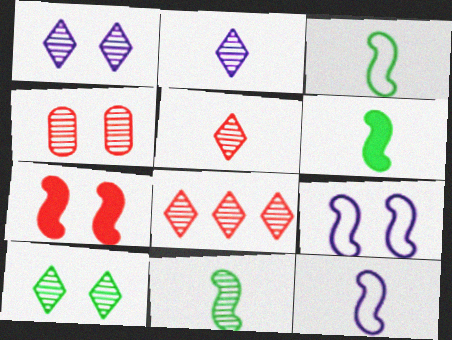[[2, 8, 10], 
[3, 6, 11]]